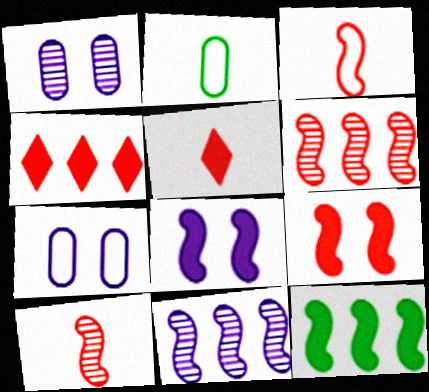[[3, 6, 9]]